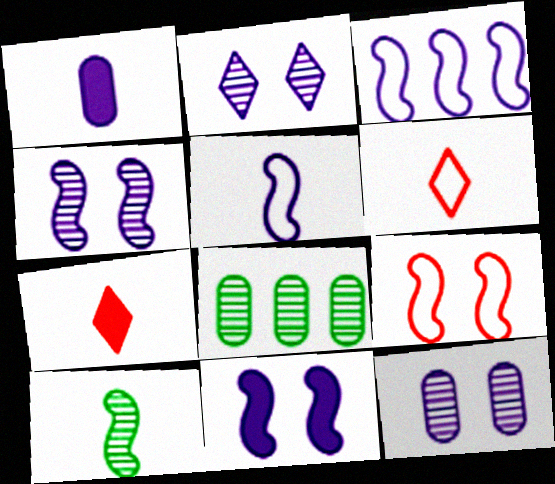[[1, 2, 3], 
[1, 6, 10], 
[2, 4, 12], 
[6, 8, 11]]